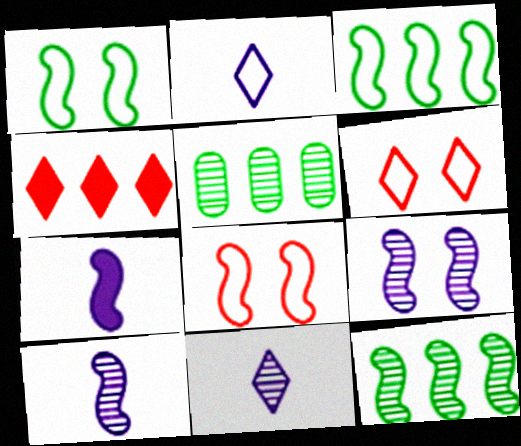[[5, 6, 7], 
[7, 8, 12]]